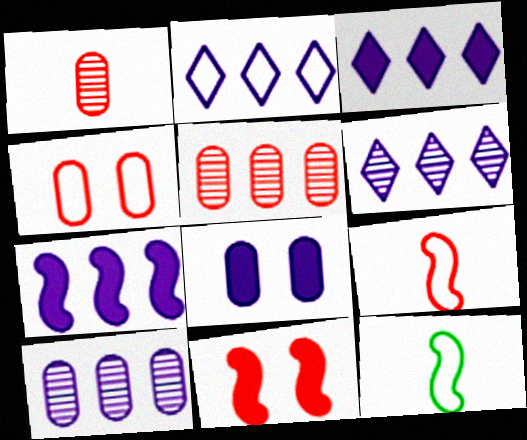[[2, 3, 6], 
[2, 4, 12], 
[2, 7, 10]]